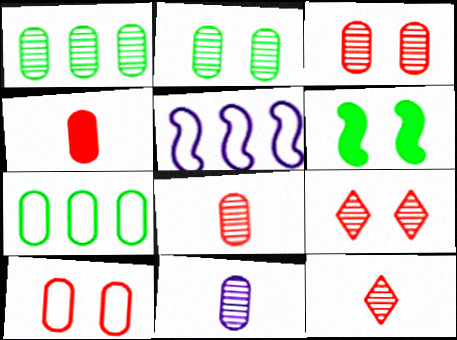[[1, 3, 11]]